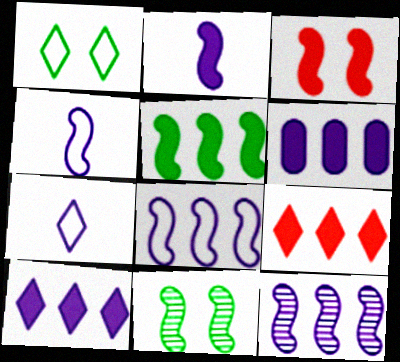[[2, 3, 5], 
[5, 6, 9]]